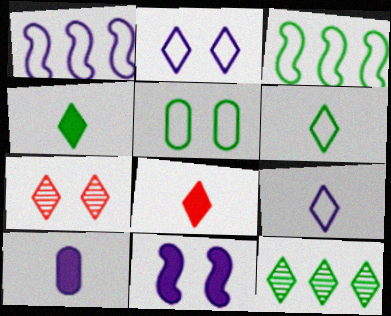[[2, 8, 12], 
[3, 5, 6], 
[3, 7, 10], 
[5, 7, 11]]